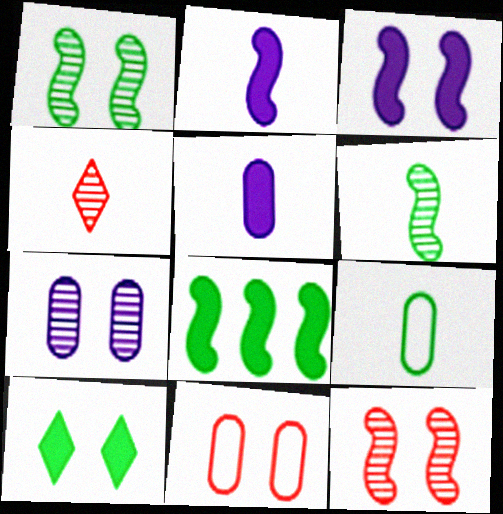[[2, 4, 9]]